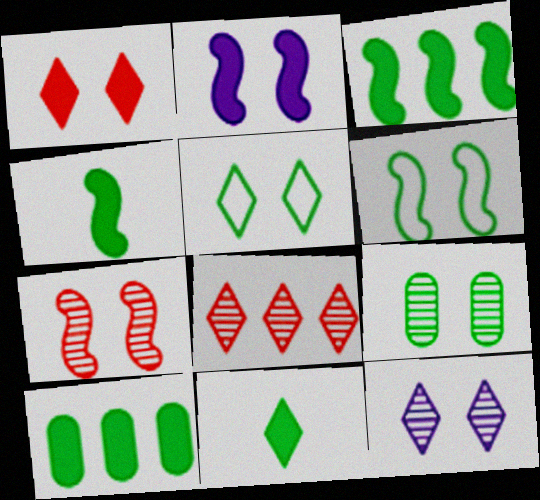[[1, 5, 12], 
[2, 6, 7], 
[7, 9, 12]]